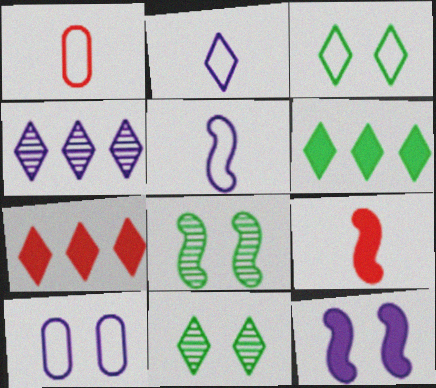[[2, 7, 11]]